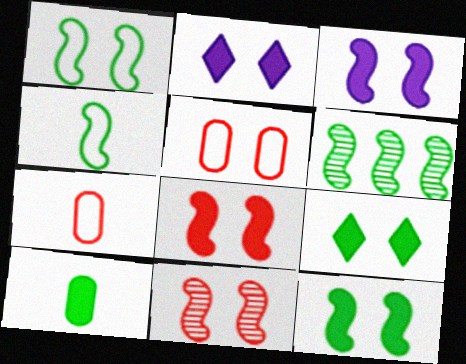[[1, 3, 11], 
[2, 6, 7], 
[3, 8, 12], 
[4, 6, 12]]